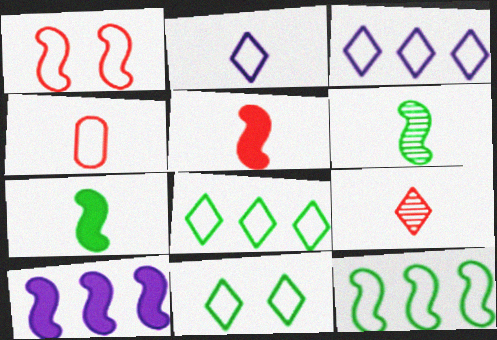[[1, 6, 10], 
[4, 5, 9]]